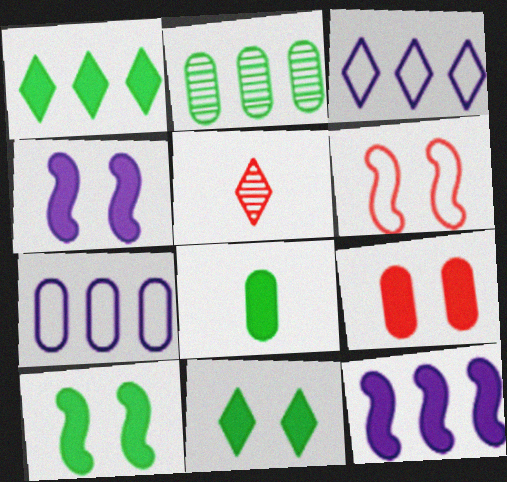[[1, 8, 10], 
[3, 5, 11], 
[4, 9, 11], 
[5, 7, 10]]